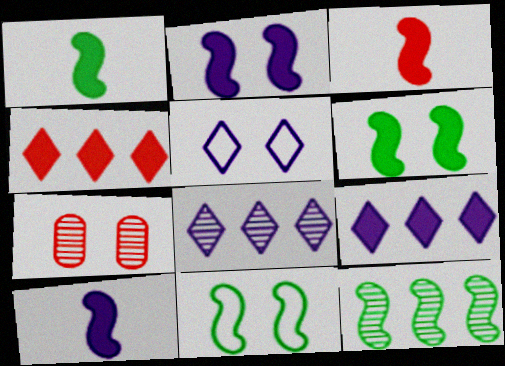[[1, 3, 10], 
[1, 11, 12], 
[5, 6, 7]]